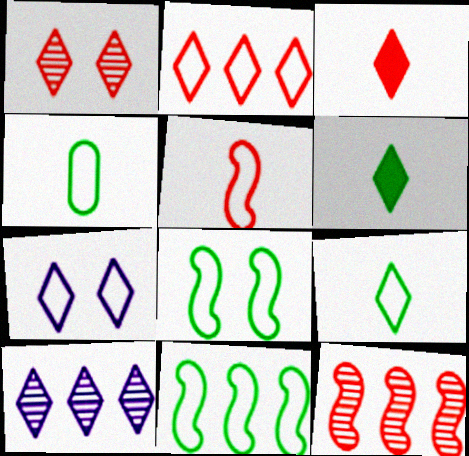[[1, 2, 3], 
[2, 7, 9]]